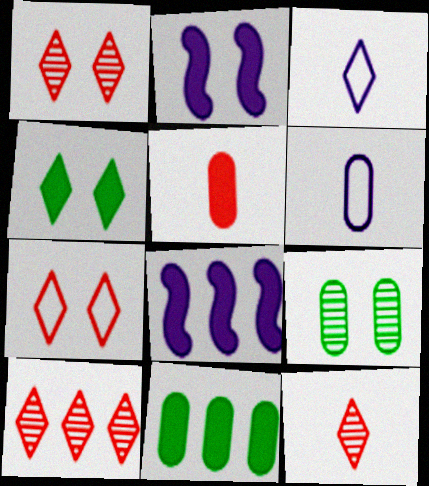[[1, 10, 12], 
[2, 7, 9], 
[3, 4, 10], 
[4, 5, 8]]